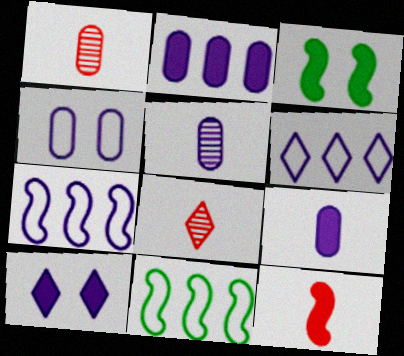[[1, 3, 6], 
[1, 10, 11], 
[2, 4, 5], 
[5, 7, 10]]